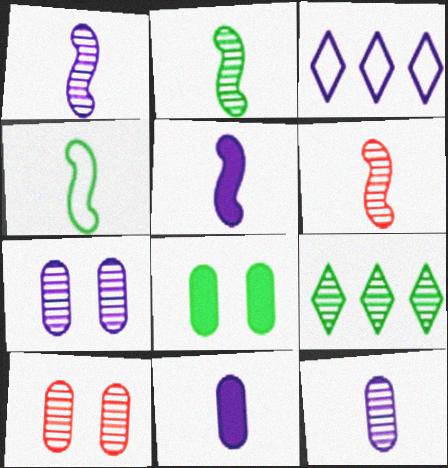[[1, 2, 6], 
[1, 9, 10], 
[3, 5, 7], 
[3, 6, 8], 
[4, 5, 6], 
[4, 8, 9], 
[6, 7, 9]]